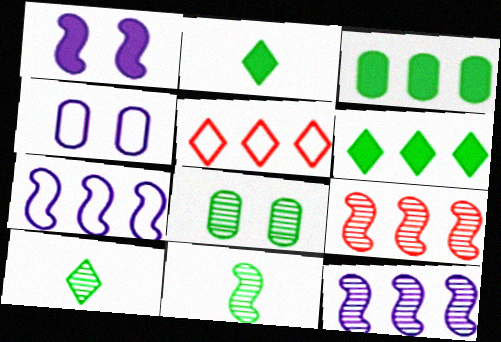[[2, 4, 9], 
[3, 5, 12]]